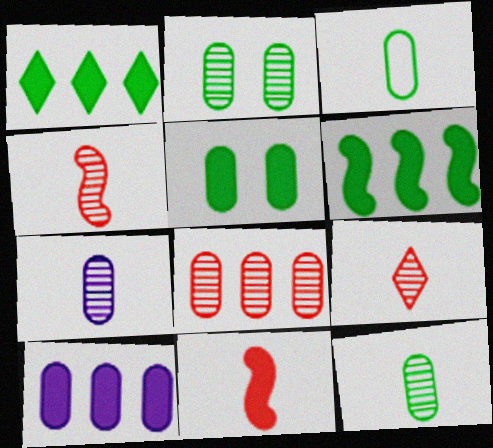[[2, 7, 8]]